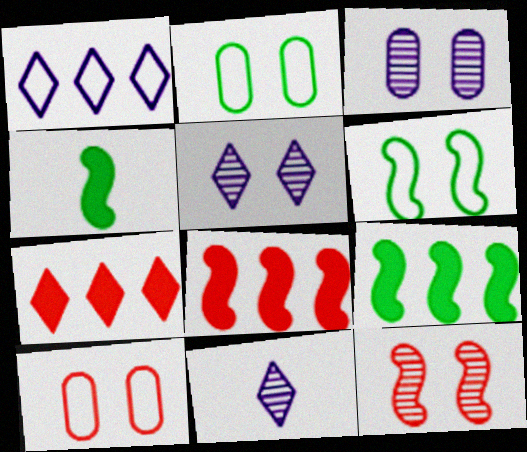[[2, 8, 11], 
[9, 10, 11]]